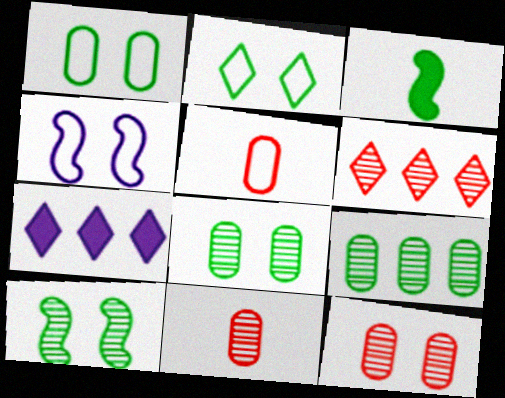[[2, 3, 9], 
[5, 7, 10]]